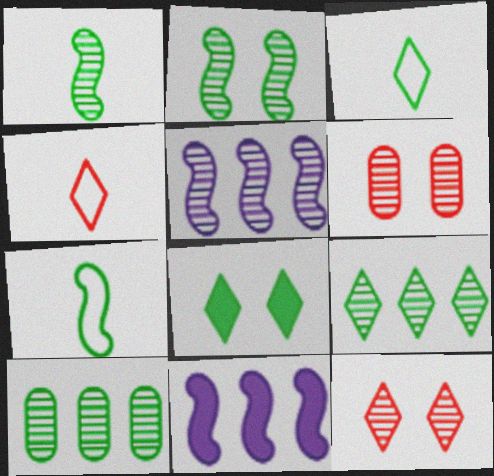[[3, 6, 11], 
[3, 8, 9], 
[7, 8, 10]]